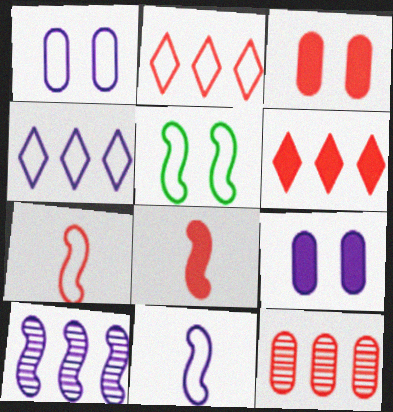[[1, 4, 11], 
[3, 6, 8], 
[5, 8, 10]]